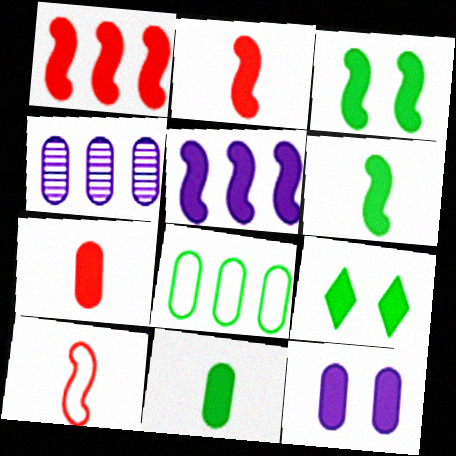[[2, 3, 5], 
[4, 9, 10], 
[5, 7, 9]]